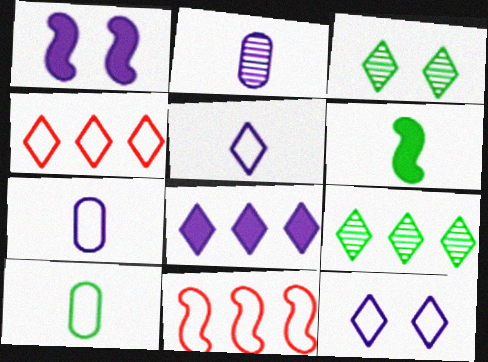[[4, 8, 9], 
[10, 11, 12]]